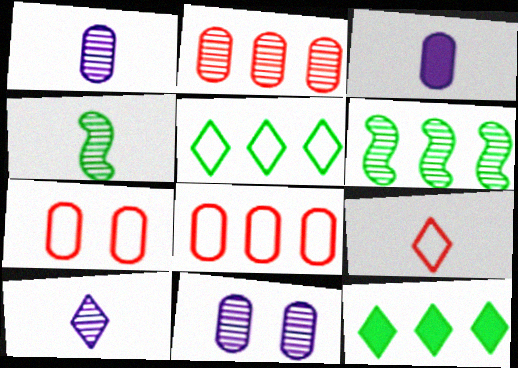[[3, 4, 9]]